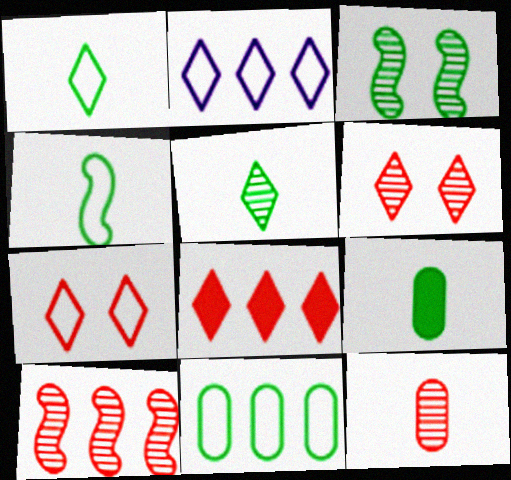[[1, 2, 7], 
[4, 5, 9], 
[6, 10, 12]]